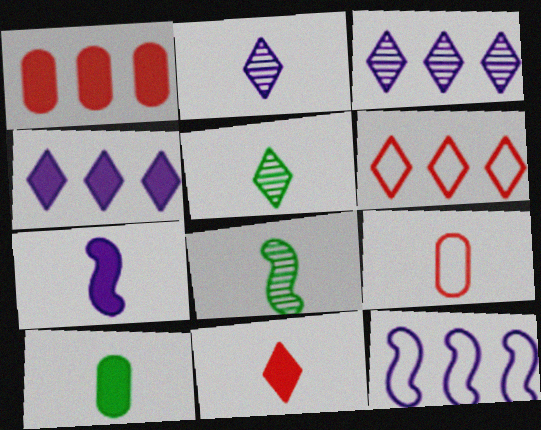[[5, 7, 9], 
[7, 10, 11]]